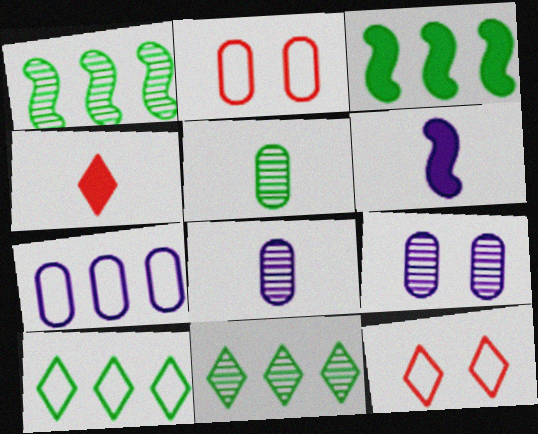[[2, 6, 11], 
[3, 8, 12]]